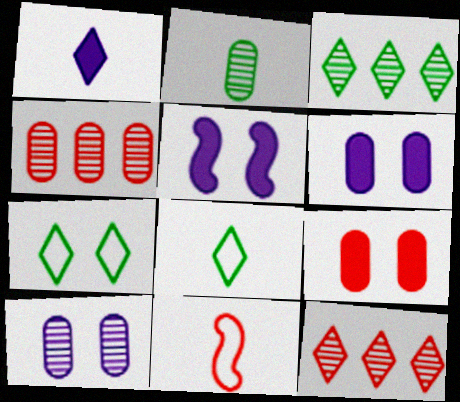[[1, 2, 11], 
[1, 7, 12], 
[2, 4, 10], 
[3, 6, 11], 
[4, 5, 8], 
[9, 11, 12]]